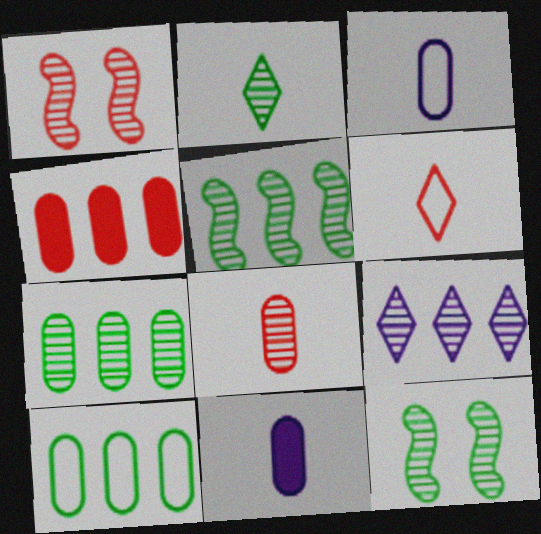[[1, 4, 6], 
[2, 7, 12], 
[8, 9, 12]]